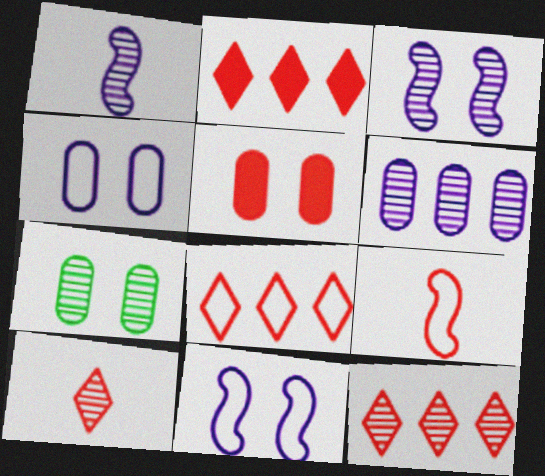[[1, 7, 12], 
[2, 8, 12], 
[4, 5, 7], 
[5, 9, 12]]